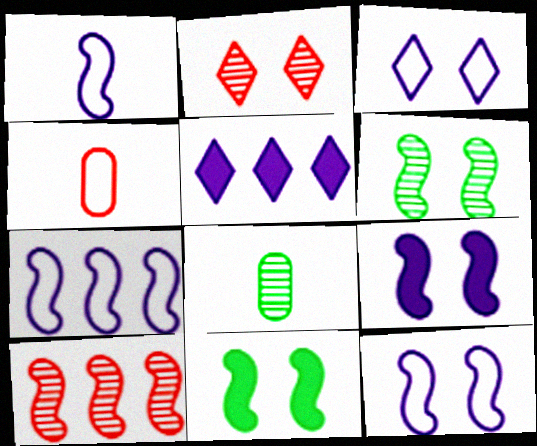[[1, 7, 12], 
[1, 10, 11], 
[4, 5, 6]]